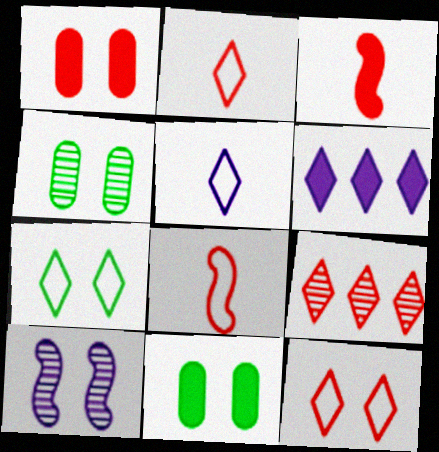[[1, 7, 10], 
[1, 8, 9], 
[3, 6, 11], 
[4, 6, 8], 
[10, 11, 12]]